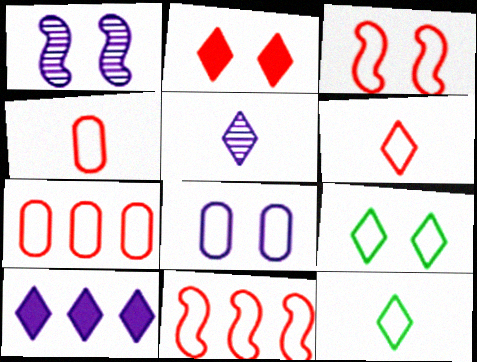[[3, 6, 7], 
[3, 8, 9], 
[8, 11, 12]]